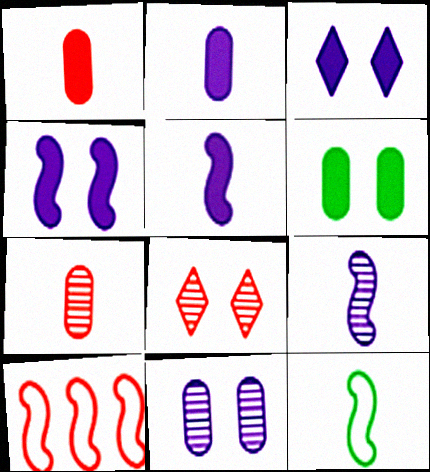[[1, 8, 10]]